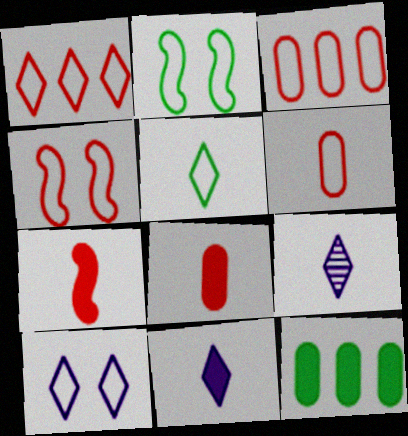[[1, 4, 6], 
[1, 5, 10], 
[4, 9, 12]]